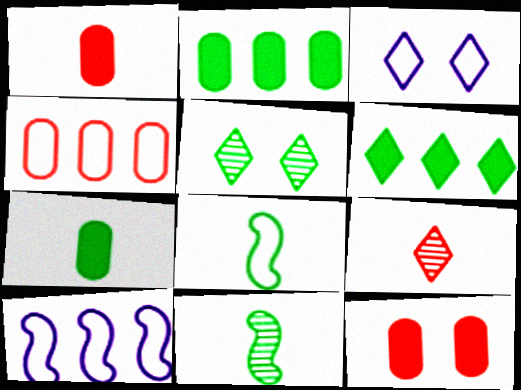[[1, 5, 10], 
[2, 5, 8], 
[3, 4, 8], 
[3, 6, 9]]